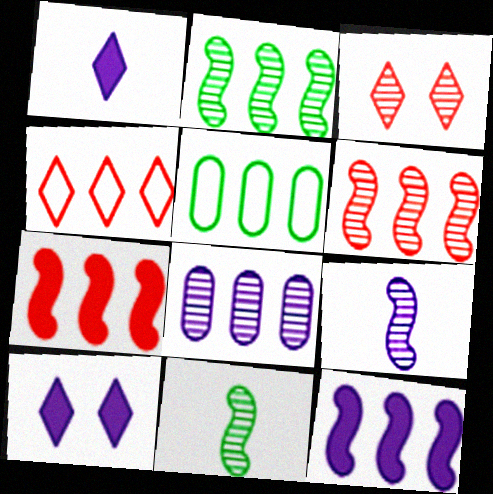[[3, 8, 11]]